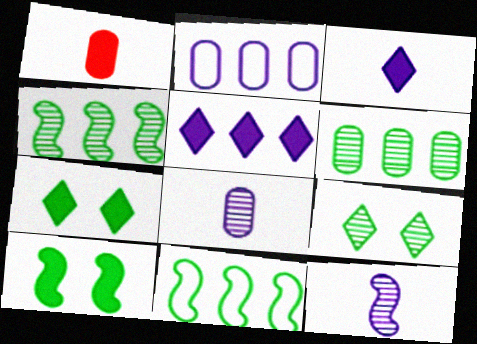[[1, 5, 10]]